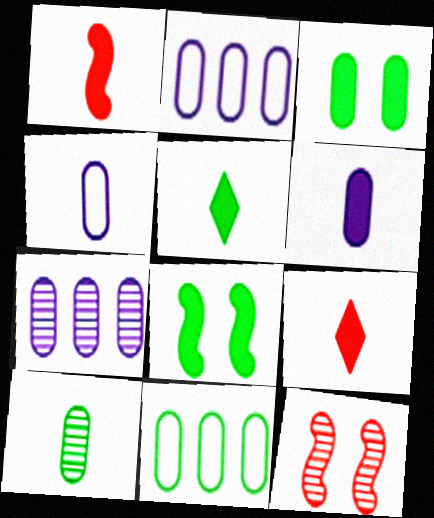[[1, 5, 6], 
[2, 5, 12], 
[3, 10, 11]]